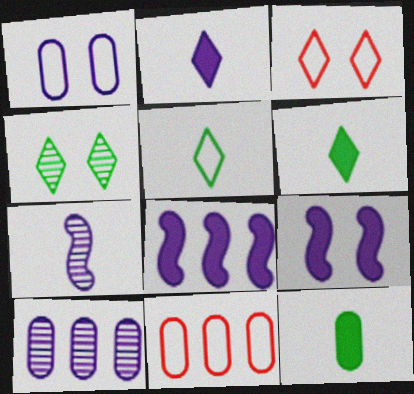[]